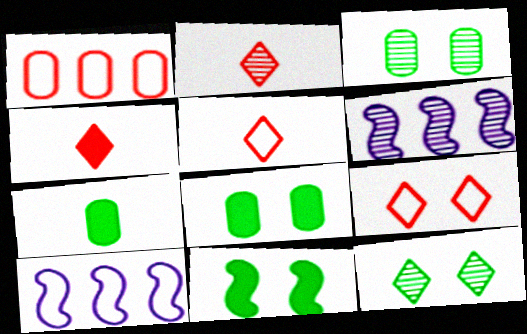[[2, 3, 6], 
[2, 4, 5], 
[2, 8, 10], 
[3, 4, 10], 
[5, 6, 8], 
[6, 7, 9]]